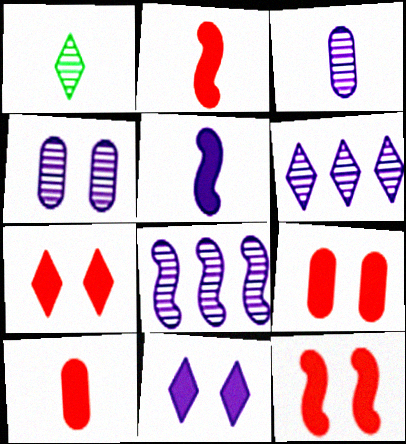[[7, 9, 12]]